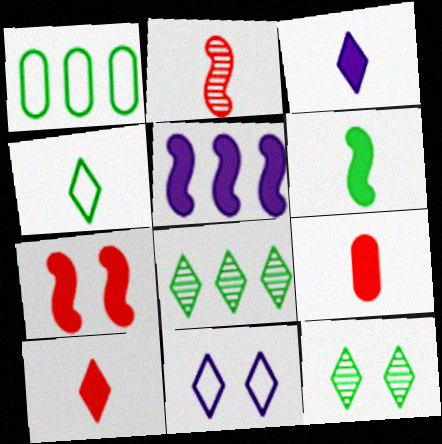[[1, 6, 12], 
[3, 6, 9], 
[5, 6, 7], 
[8, 10, 11]]